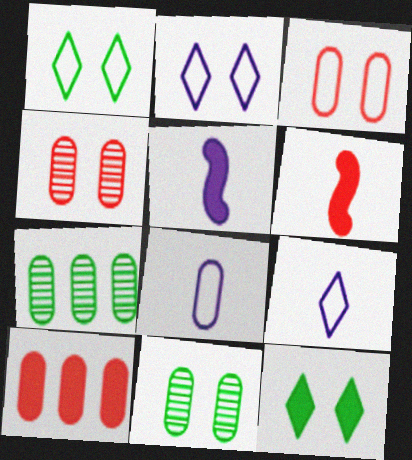[[2, 6, 7], 
[5, 10, 12], 
[8, 10, 11]]